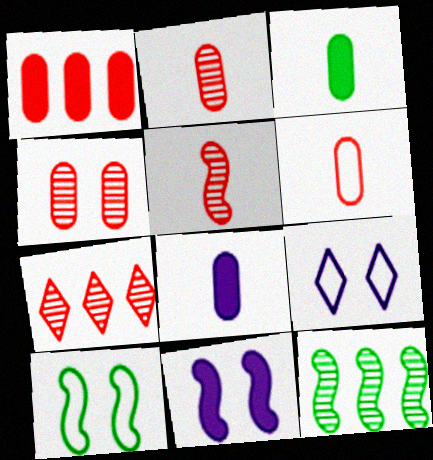[[1, 4, 6], 
[4, 5, 7], 
[7, 8, 10]]